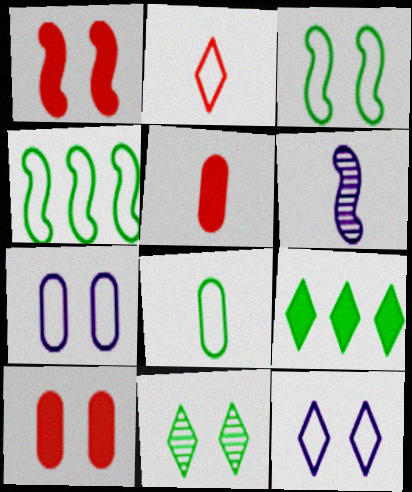[[1, 4, 6], 
[1, 7, 11], 
[2, 4, 7]]